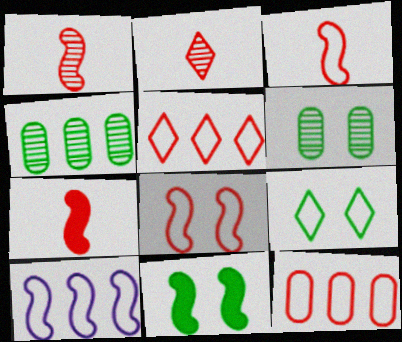[[1, 3, 7], 
[1, 10, 11], 
[6, 9, 11]]